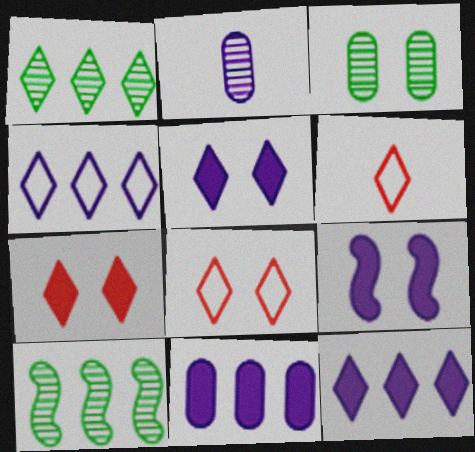[[1, 5, 6], 
[2, 4, 9], 
[3, 8, 9]]